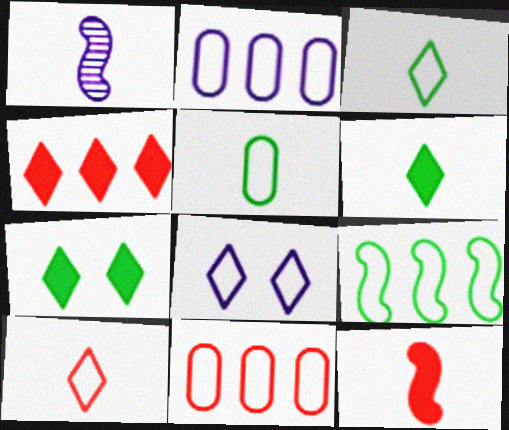[[1, 7, 11]]